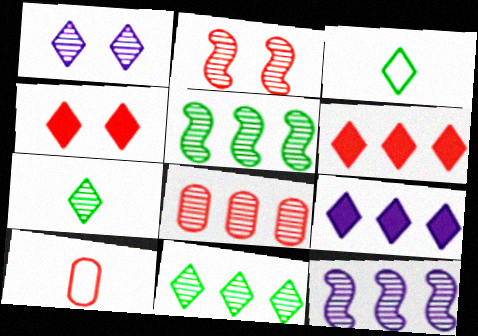[[1, 3, 6], 
[2, 6, 10], 
[8, 11, 12]]